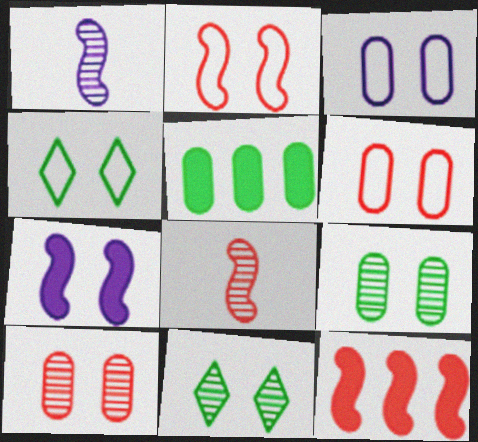[[2, 3, 4], 
[2, 8, 12], 
[4, 7, 10], 
[6, 7, 11]]